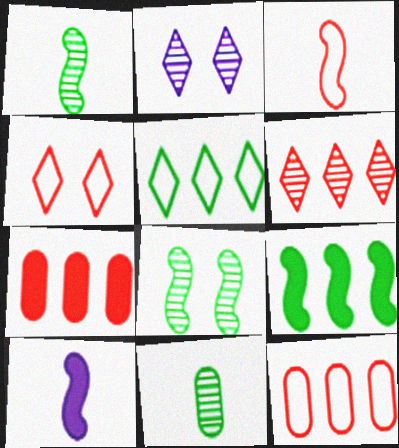[[1, 3, 10], 
[3, 4, 12]]